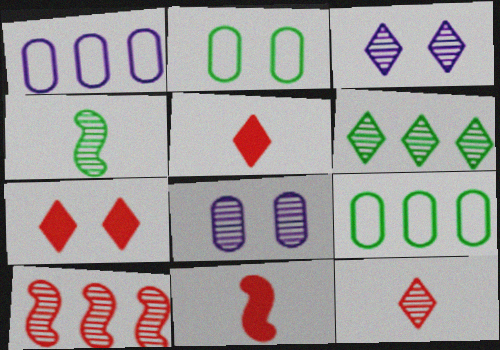[[1, 4, 7], 
[3, 6, 12], 
[3, 9, 11]]